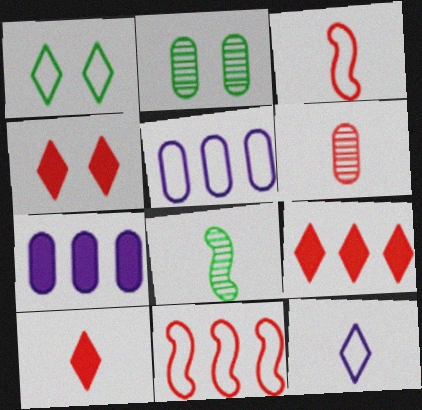[[1, 3, 5], 
[3, 6, 10], 
[4, 5, 8], 
[4, 6, 11], 
[4, 9, 10]]